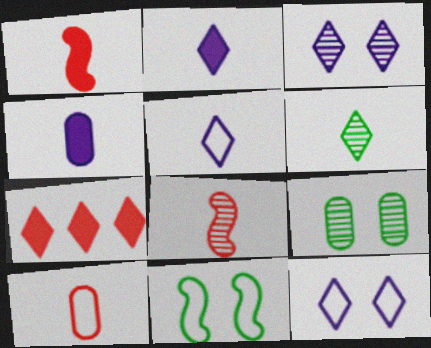[[6, 7, 12]]